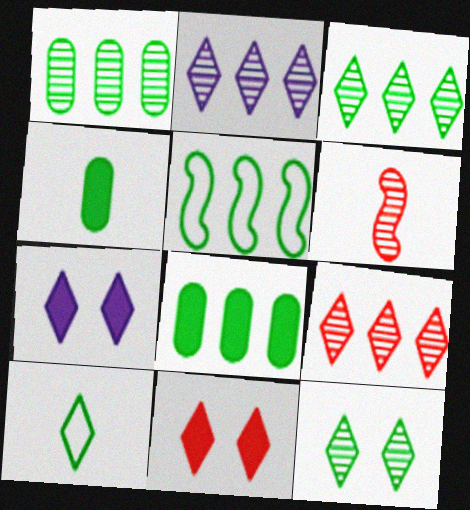[[2, 3, 9], 
[2, 10, 11], 
[3, 5, 8], 
[4, 5, 12], 
[7, 9, 10]]